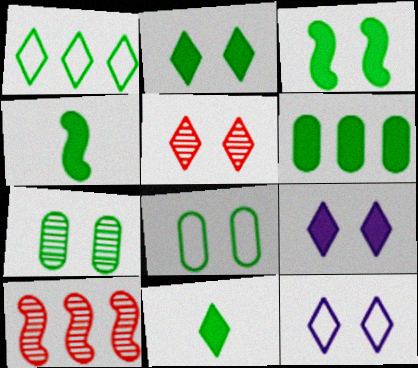[[1, 4, 7], 
[2, 4, 6], 
[2, 5, 12], 
[3, 6, 11]]